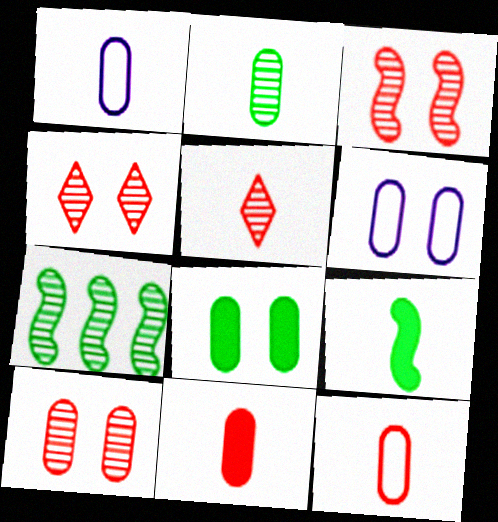[[1, 2, 11], 
[1, 5, 9], 
[3, 4, 10], 
[6, 8, 10]]